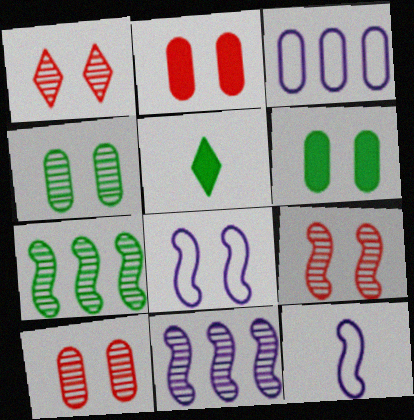[[1, 6, 8], 
[1, 9, 10], 
[3, 5, 9]]